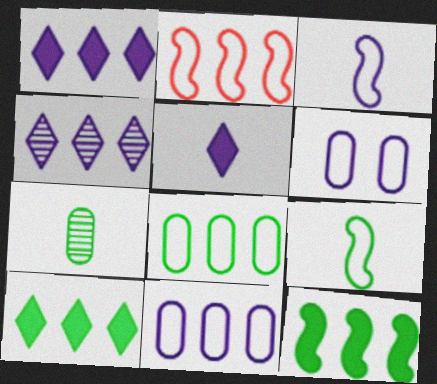[]